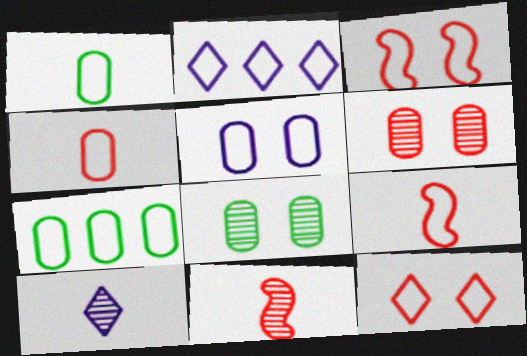[[1, 2, 3], 
[4, 5, 7]]